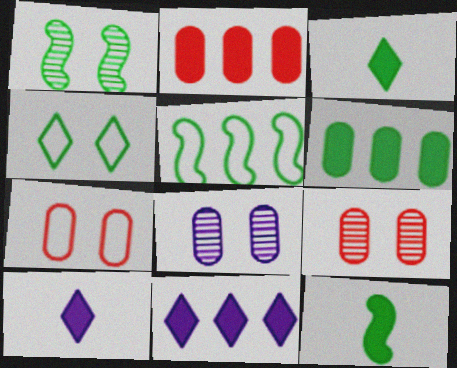[[1, 5, 12], 
[5, 9, 10]]